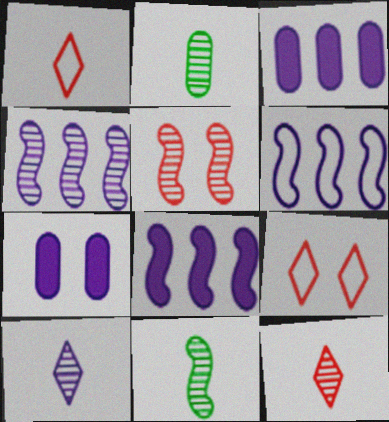[[2, 8, 9], 
[3, 9, 11], 
[4, 5, 11], 
[4, 6, 8], 
[6, 7, 10]]